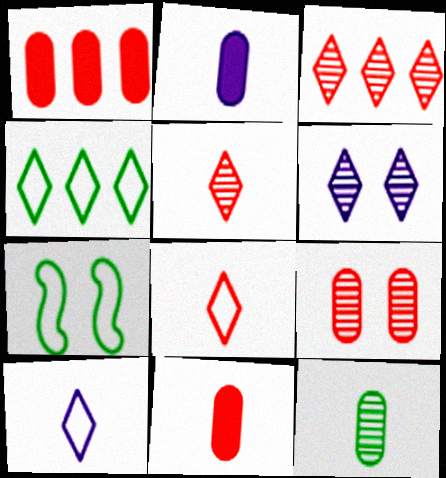[[2, 3, 7]]